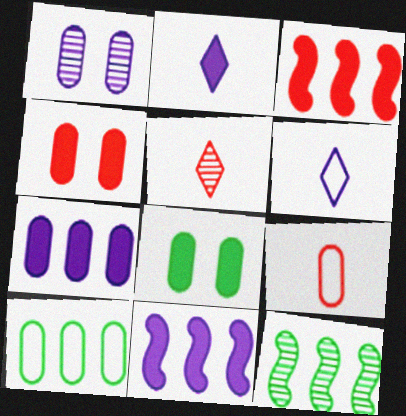[[1, 5, 12], 
[1, 6, 11], 
[2, 3, 8], 
[4, 6, 12]]